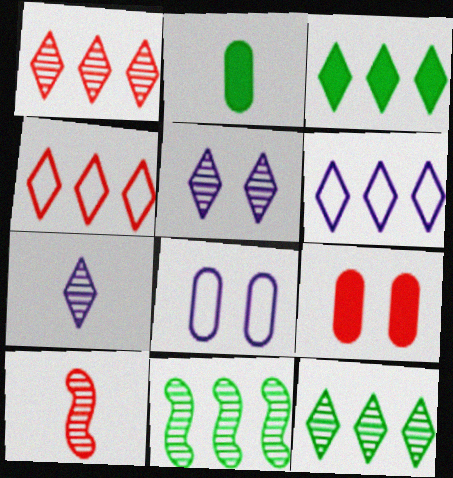[[1, 3, 6], 
[3, 8, 10], 
[4, 9, 10]]